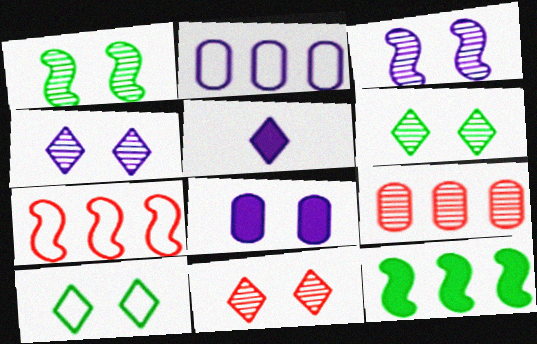[[2, 3, 5], 
[4, 6, 11]]